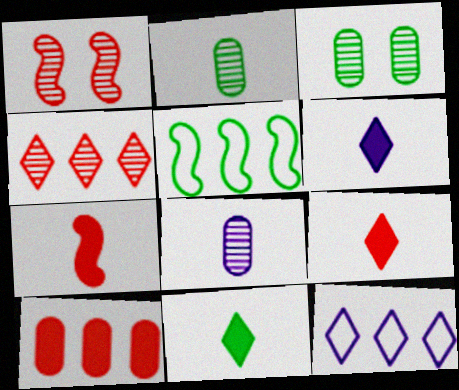[[3, 5, 11], 
[3, 7, 12], 
[6, 9, 11]]